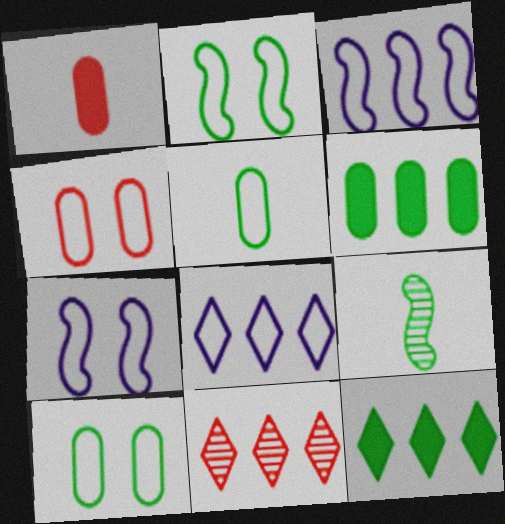[[3, 6, 11], 
[8, 11, 12], 
[9, 10, 12]]